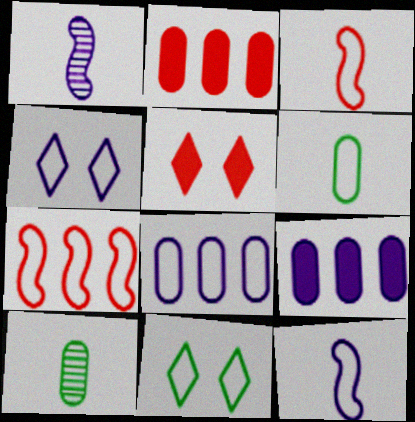[[1, 2, 11], 
[1, 4, 9], 
[3, 8, 11], 
[4, 6, 7], 
[4, 8, 12]]